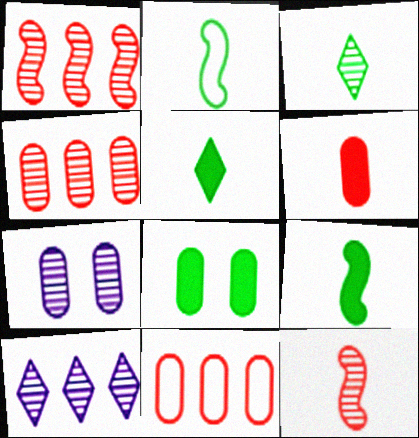[[1, 3, 7]]